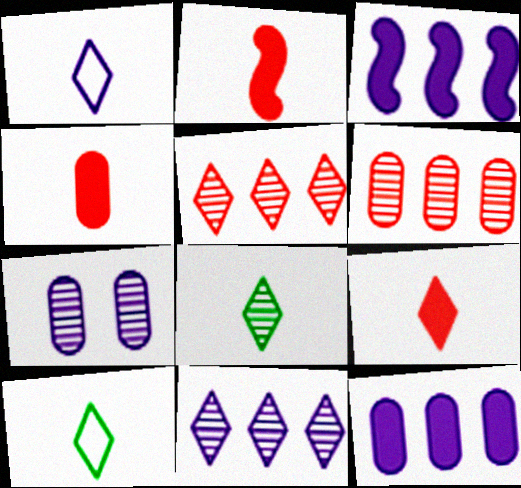[[1, 3, 7], 
[1, 8, 9], 
[2, 4, 9]]